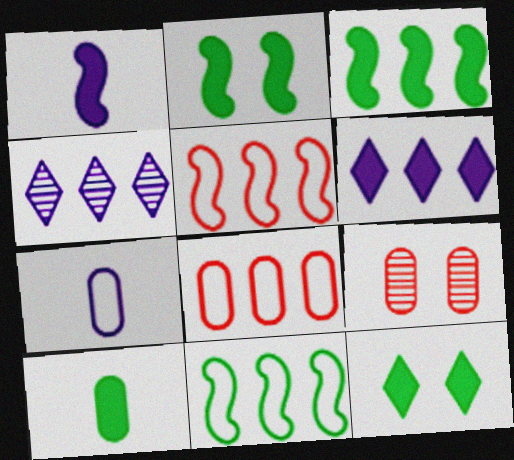[[3, 4, 8], 
[3, 10, 12]]